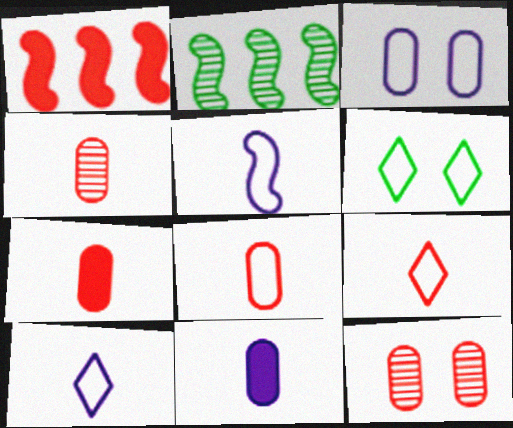[[1, 9, 12], 
[4, 7, 8]]